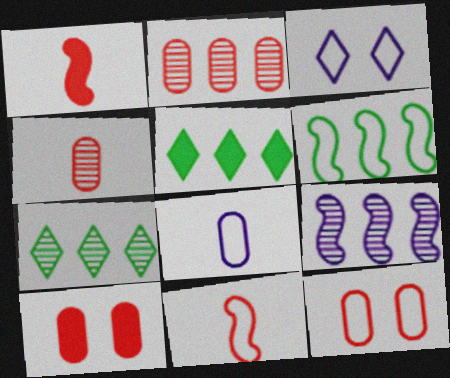[[2, 7, 9]]